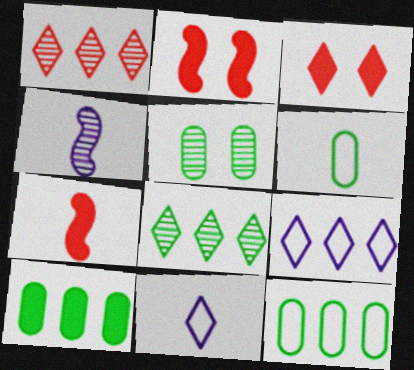[[1, 4, 5], 
[3, 4, 12], 
[3, 8, 11], 
[5, 6, 10], 
[5, 7, 9]]